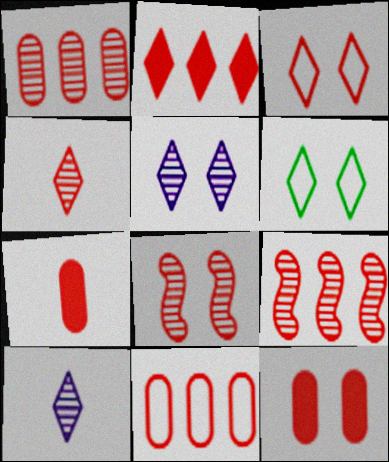[[1, 4, 8], 
[2, 3, 4], 
[2, 6, 10], 
[2, 9, 11], 
[3, 7, 9], 
[3, 8, 12]]